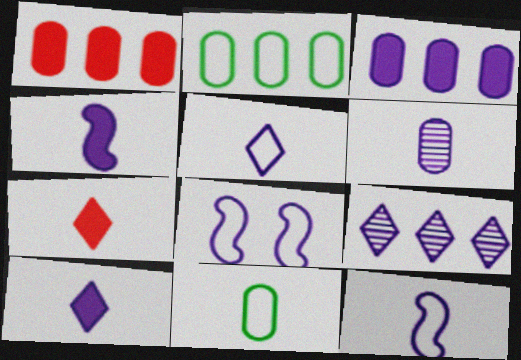[[4, 5, 6], 
[6, 10, 12]]